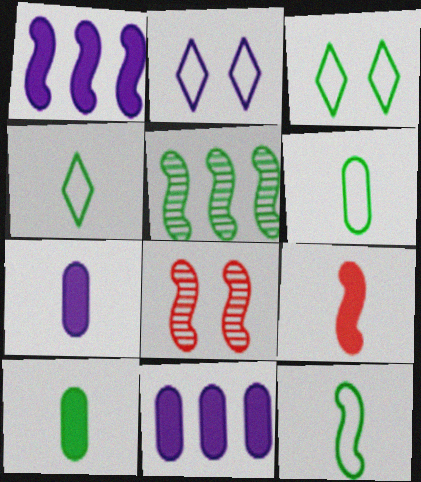[[1, 8, 12], 
[3, 5, 10], 
[4, 6, 12], 
[4, 8, 11]]